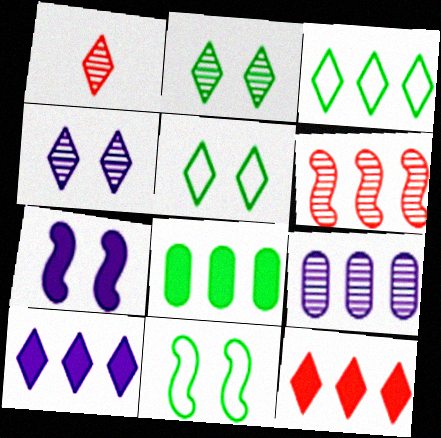[[1, 5, 10]]